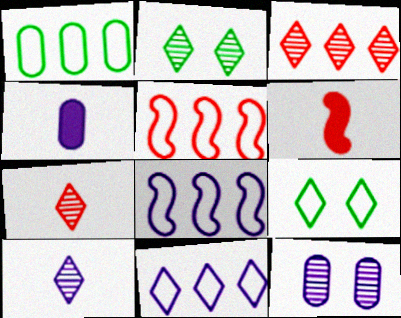[[1, 5, 11], 
[2, 3, 10], 
[2, 4, 5]]